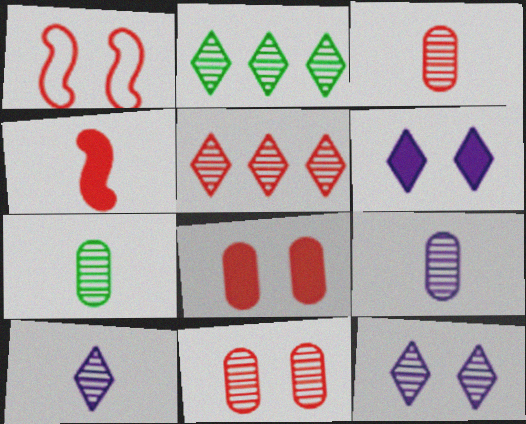[[3, 7, 9]]